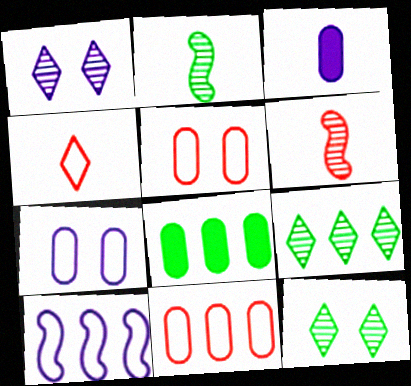[[1, 3, 10], 
[2, 3, 4]]